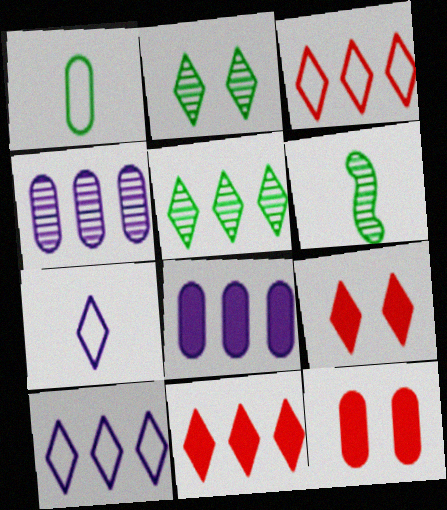[[1, 4, 12], 
[2, 7, 11], 
[5, 7, 9], 
[5, 10, 11], 
[6, 10, 12]]